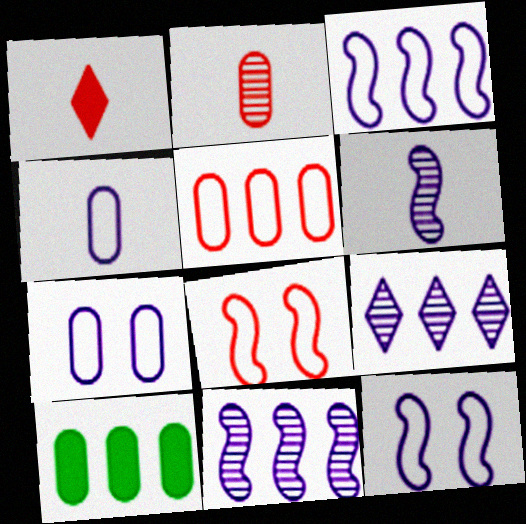[[2, 7, 10]]